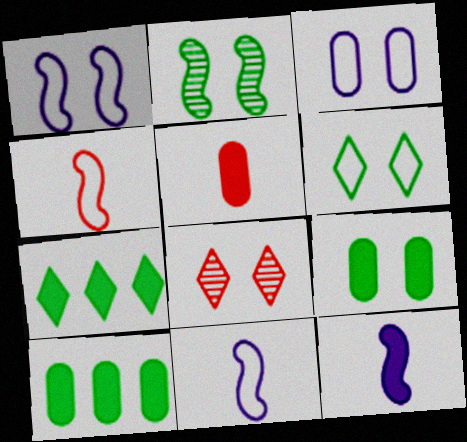[[1, 8, 9], 
[2, 6, 9], 
[8, 10, 11]]